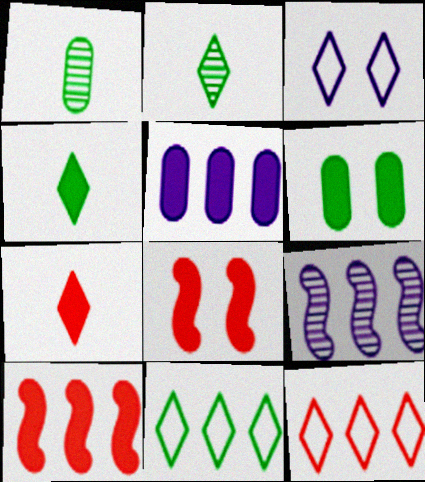[[1, 3, 10], 
[4, 5, 8]]